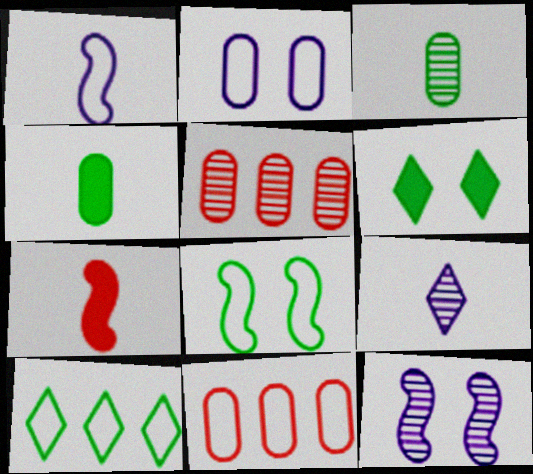[[1, 5, 6], 
[2, 4, 5]]